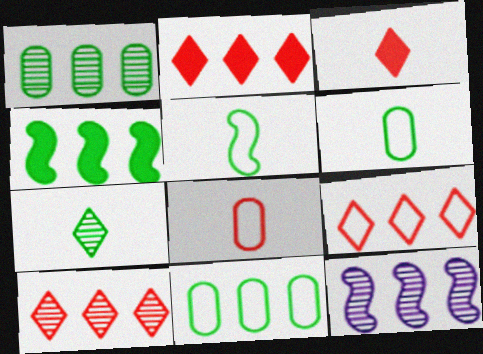[[1, 10, 12], 
[2, 9, 10], 
[2, 11, 12]]